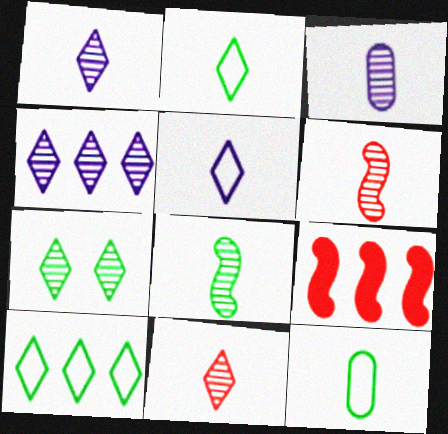[[3, 8, 11], 
[4, 7, 11]]